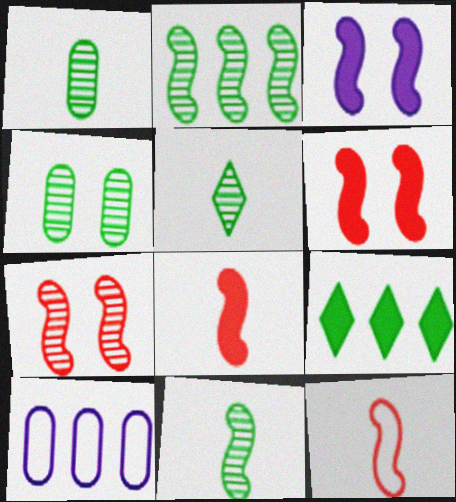[[1, 5, 11], 
[2, 3, 12], 
[2, 4, 5], 
[5, 6, 10]]